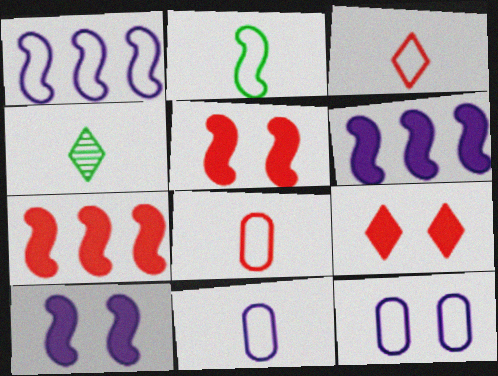[[2, 3, 11], 
[4, 7, 12]]